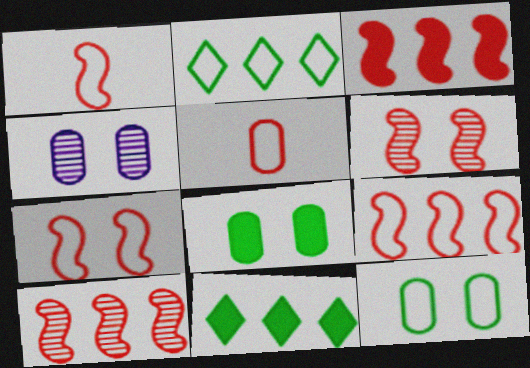[[1, 3, 6], 
[1, 4, 11], 
[1, 7, 9], 
[3, 9, 10]]